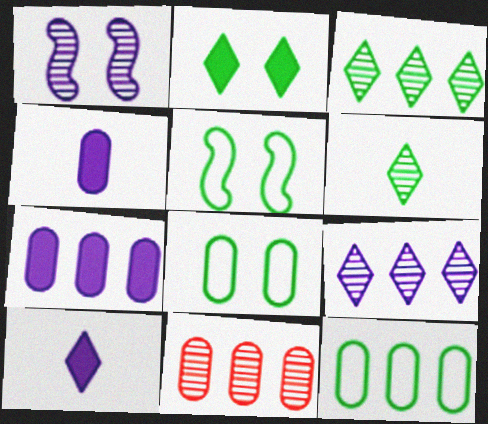[[1, 6, 11], 
[4, 8, 11], 
[5, 10, 11], 
[7, 11, 12]]